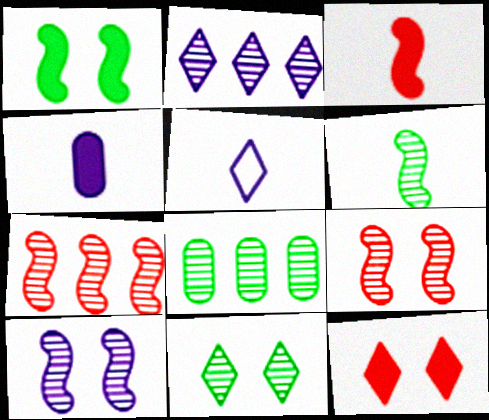[[2, 7, 8], 
[6, 7, 10], 
[6, 8, 11]]